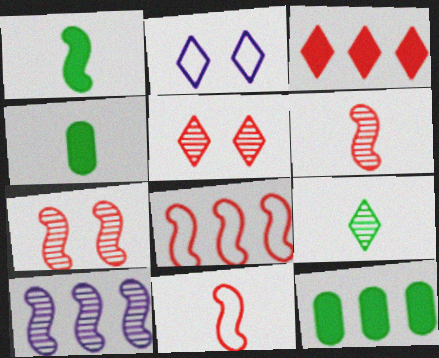[[2, 3, 9], 
[2, 6, 12]]